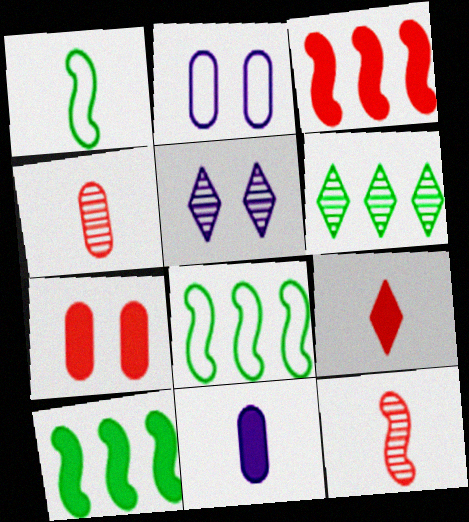[[3, 7, 9]]